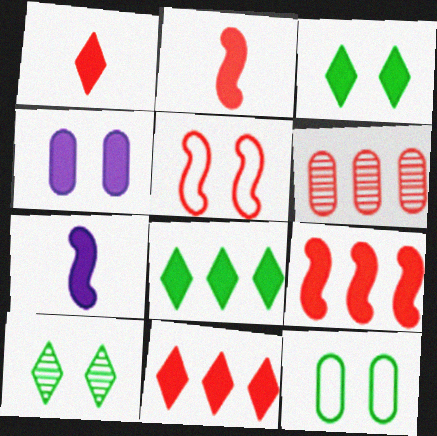[[1, 5, 6], 
[2, 4, 8], 
[4, 5, 10]]